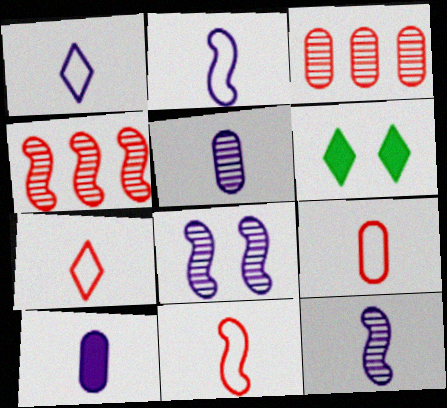[[1, 10, 12], 
[2, 3, 6], 
[7, 9, 11]]